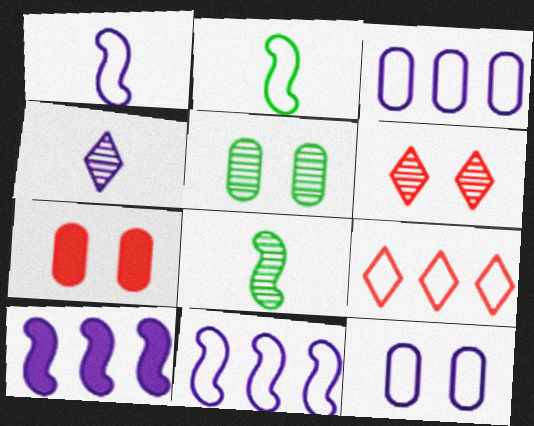[[2, 9, 12], 
[4, 10, 12], 
[5, 7, 12]]